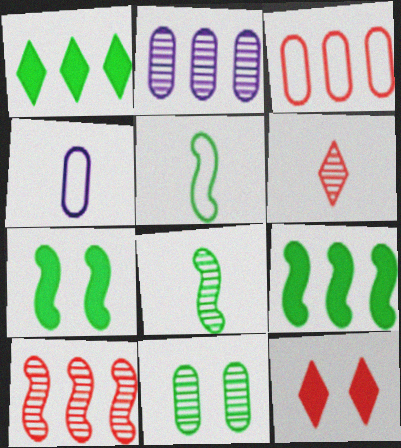[[1, 5, 11], 
[2, 5, 12]]